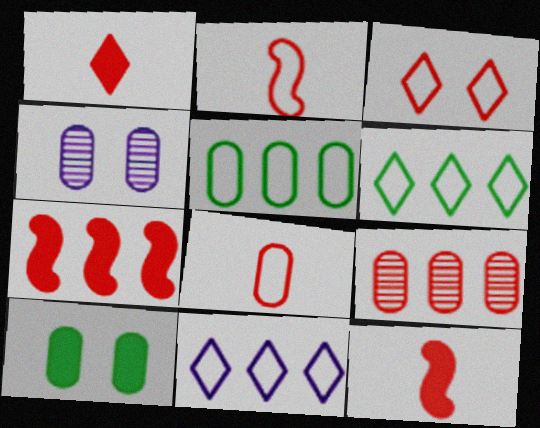[[3, 9, 12], 
[4, 6, 12]]